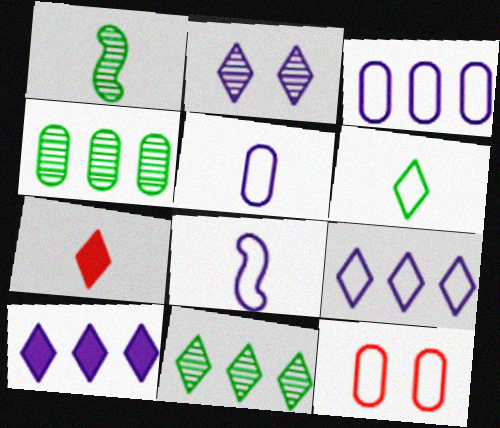[[1, 5, 7], 
[1, 10, 12]]